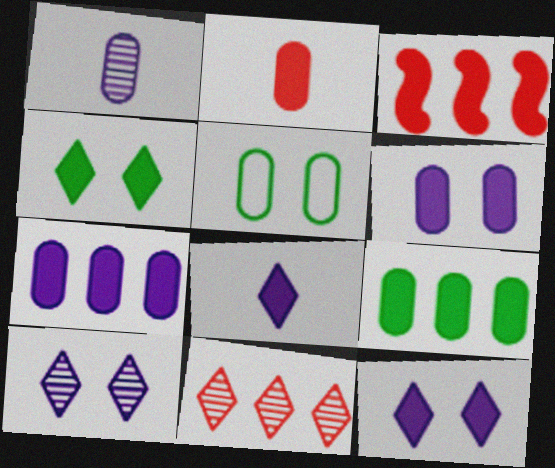[[2, 6, 9]]